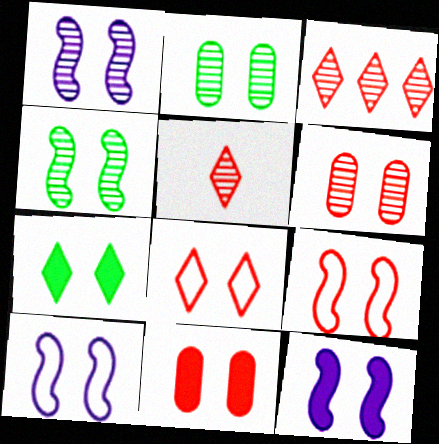[[1, 10, 12], 
[2, 8, 12], 
[4, 9, 12], 
[6, 7, 10], 
[7, 11, 12]]